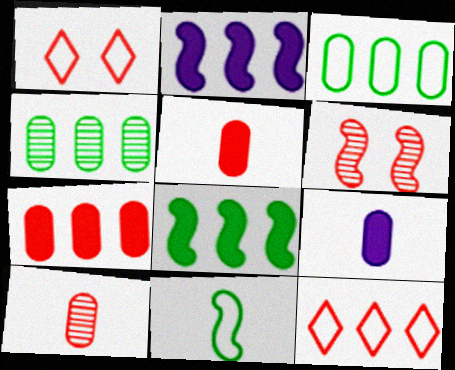[[2, 4, 12], 
[2, 6, 11], 
[5, 6, 12]]